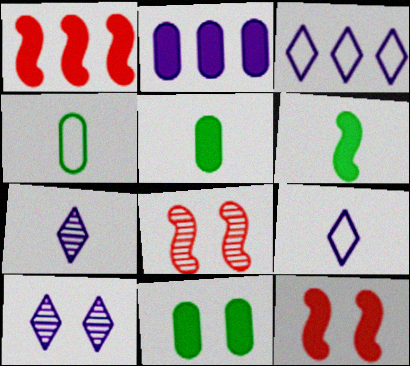[[1, 4, 10], 
[3, 5, 8]]